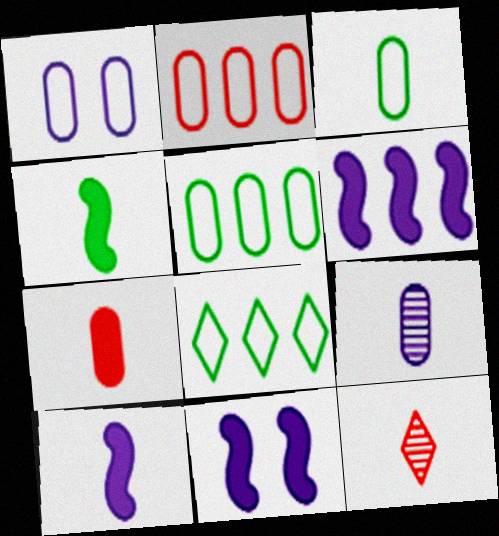[[1, 2, 3], 
[3, 7, 9], 
[3, 10, 12], 
[5, 11, 12], 
[6, 10, 11]]